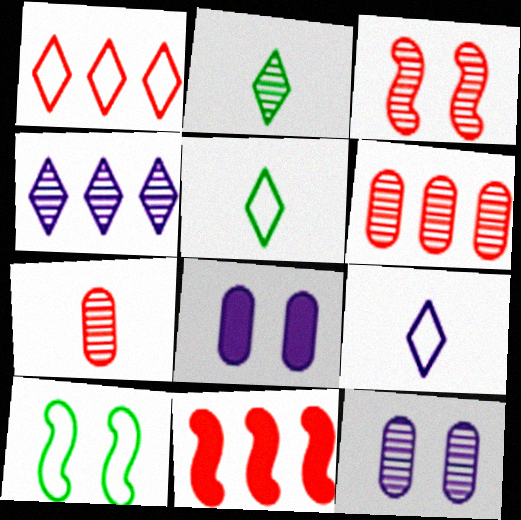[[1, 6, 11], 
[5, 11, 12]]